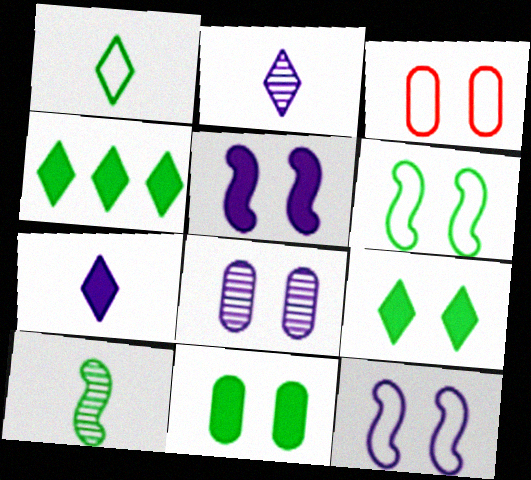[[3, 8, 11]]